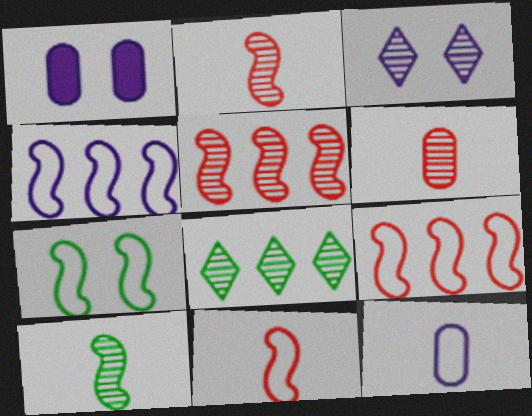[[1, 8, 11], 
[4, 7, 11]]